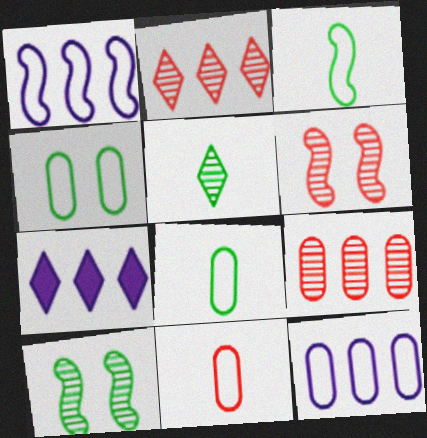[[4, 11, 12], 
[6, 7, 8], 
[7, 10, 11]]